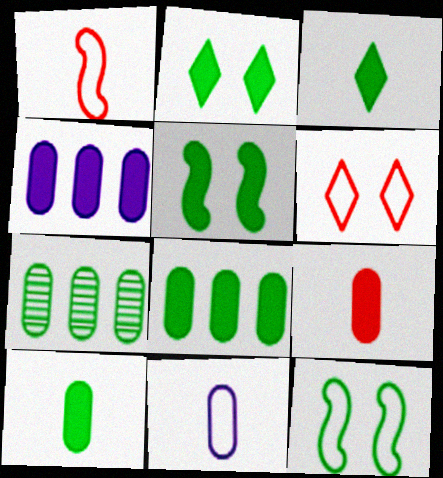[[3, 5, 8], 
[3, 7, 12]]